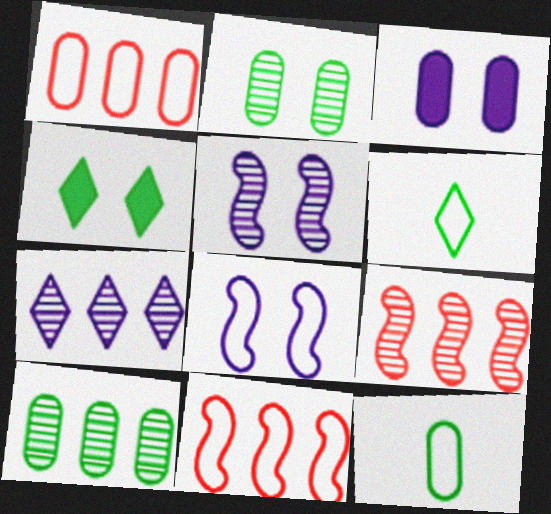[[1, 6, 8], 
[3, 6, 9], 
[7, 9, 10]]